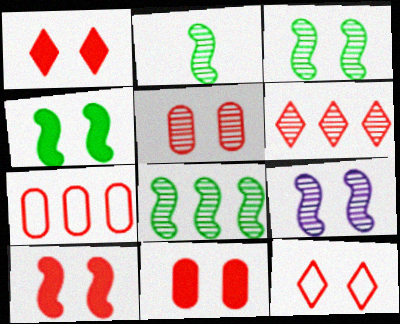[[1, 10, 11], 
[2, 3, 8], 
[5, 10, 12]]